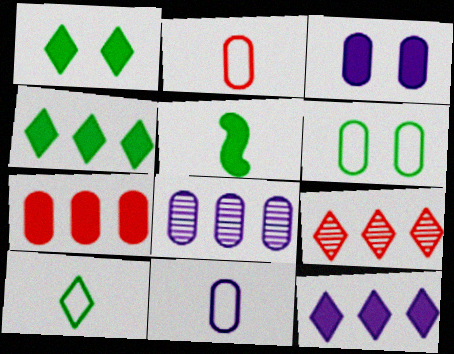[[3, 8, 11]]